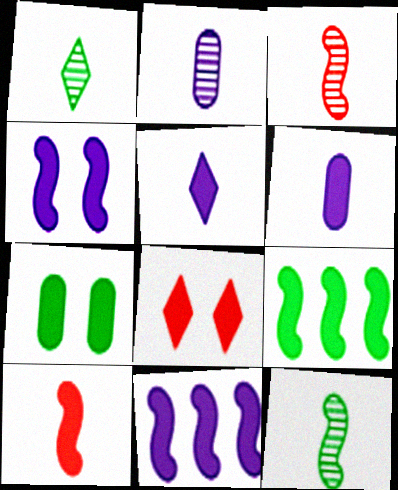[[1, 2, 3], 
[4, 7, 8], 
[4, 9, 10], 
[6, 8, 9]]